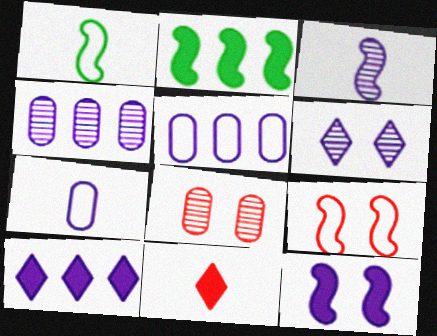[[1, 8, 10], 
[2, 3, 9], 
[3, 4, 6]]